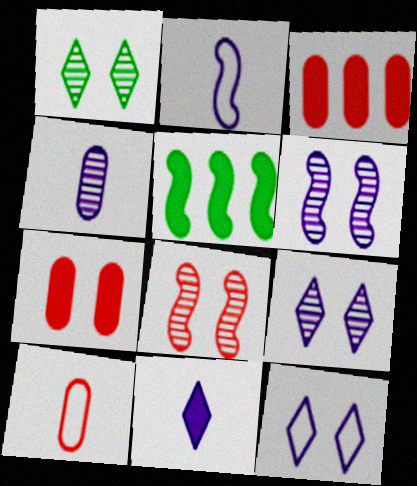[[1, 2, 3], 
[2, 4, 11], 
[2, 5, 8], 
[5, 7, 11], 
[5, 9, 10]]